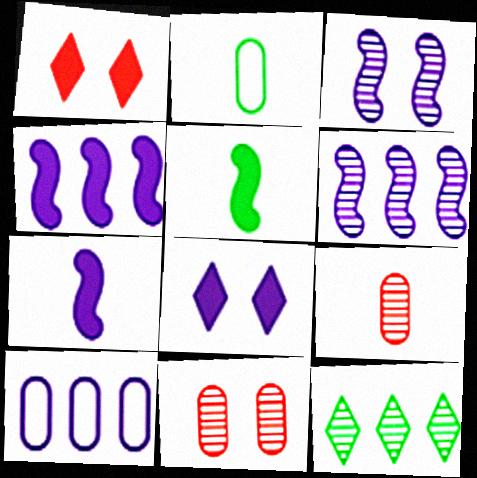[[1, 2, 6], 
[3, 9, 12]]